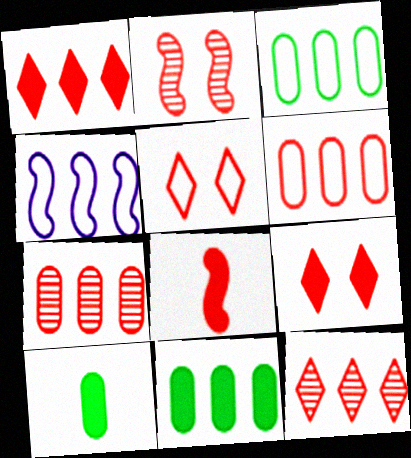[[4, 11, 12], 
[5, 7, 8]]